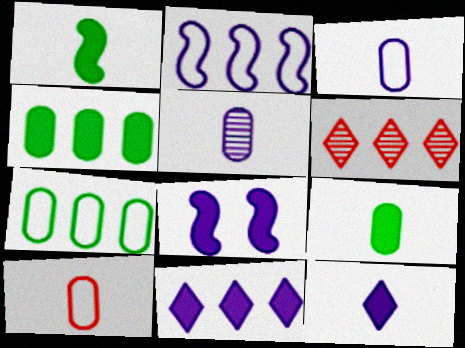[[2, 4, 6], 
[5, 9, 10]]